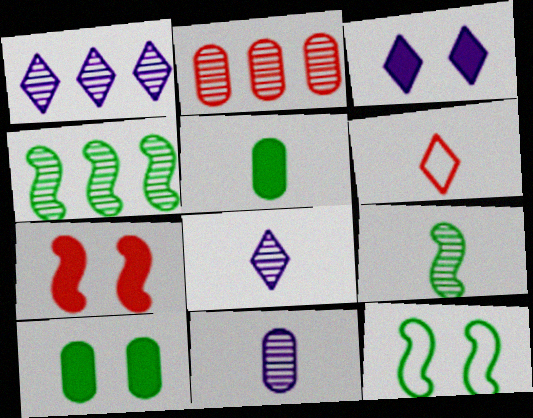[[1, 2, 4], 
[2, 6, 7], 
[3, 7, 10]]